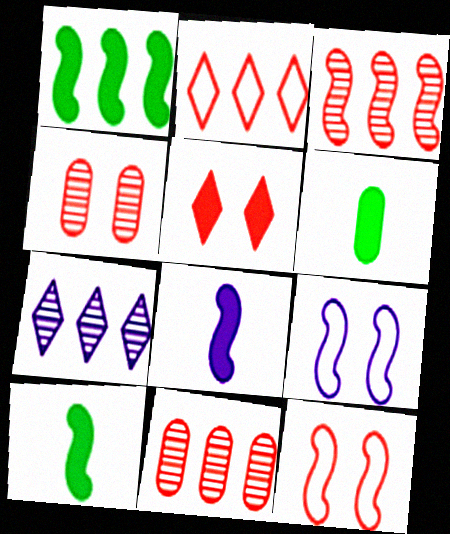[[3, 9, 10], 
[4, 5, 12], 
[6, 7, 12]]